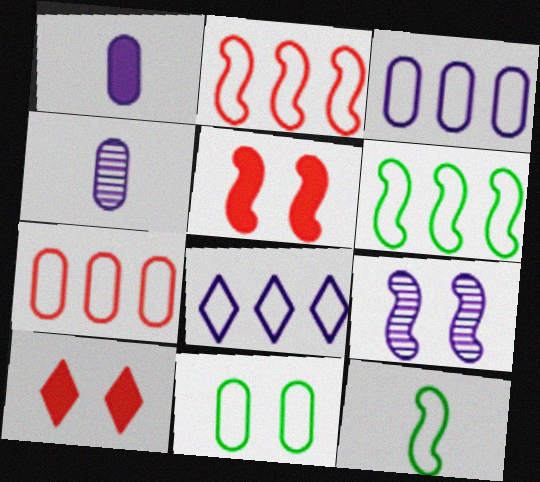[[1, 8, 9], 
[4, 6, 10], 
[6, 7, 8], 
[9, 10, 11]]